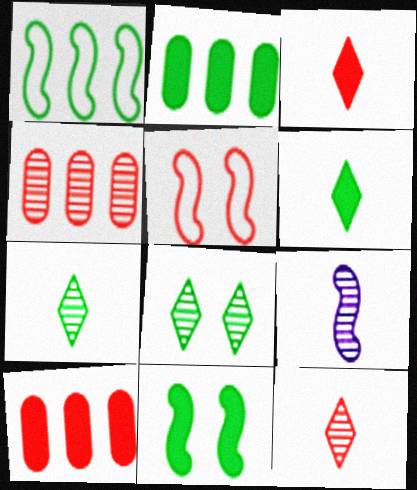[[2, 6, 11], 
[3, 4, 5], 
[4, 8, 9], 
[5, 10, 12]]